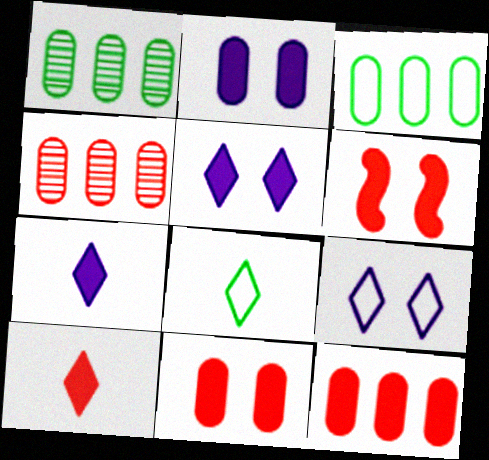[[6, 10, 12]]